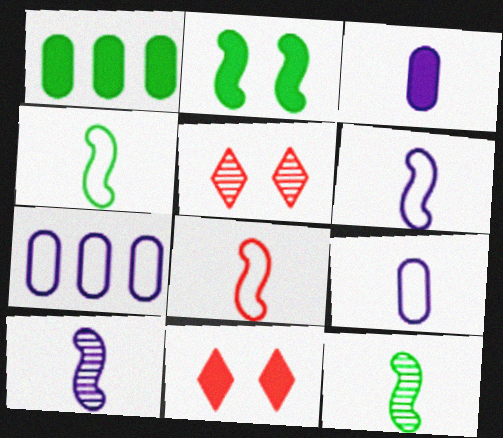[[1, 5, 6], 
[4, 6, 8], 
[7, 11, 12]]